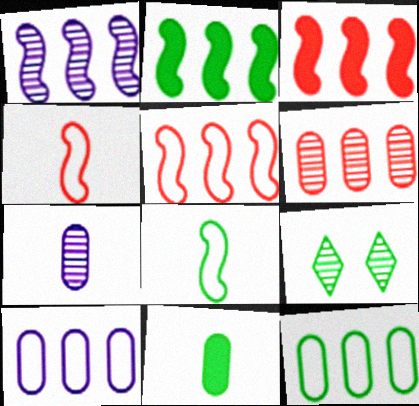[[1, 2, 5]]